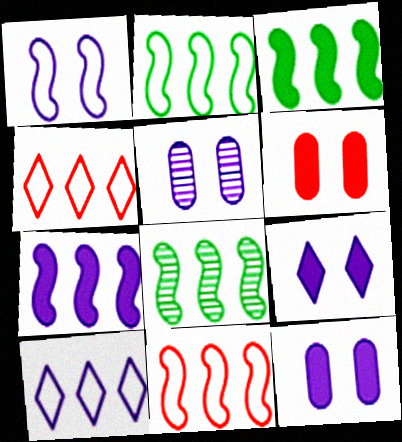[[1, 5, 9], 
[2, 3, 8], 
[7, 8, 11]]